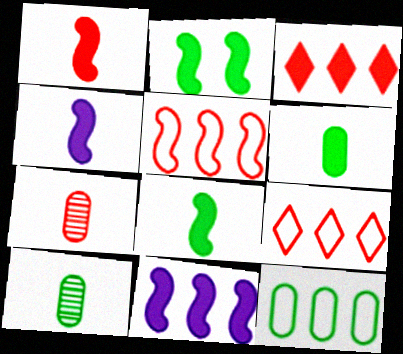[[1, 2, 11], 
[1, 4, 8]]